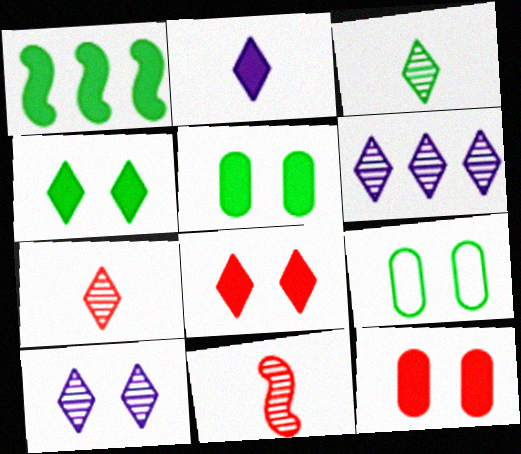[[1, 2, 12], 
[1, 3, 9]]